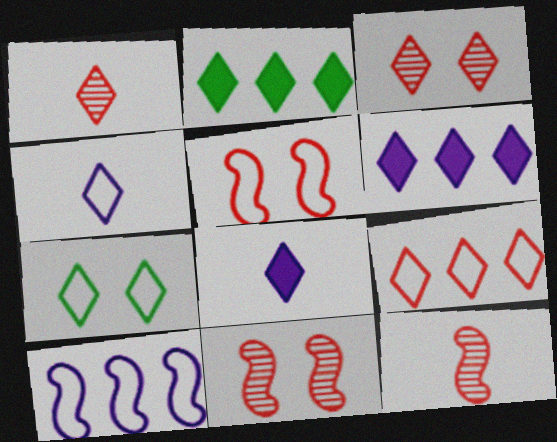[[1, 6, 7], 
[2, 3, 4], 
[4, 7, 9]]